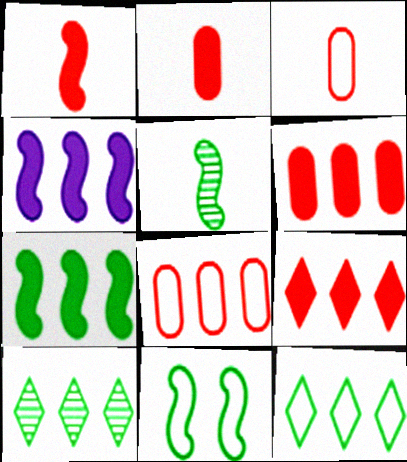[[4, 8, 10], 
[5, 7, 11]]